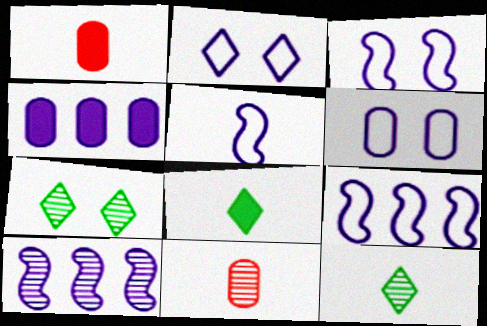[[1, 5, 12], 
[1, 7, 9], 
[2, 3, 6], 
[3, 5, 9], 
[5, 8, 11], 
[7, 10, 11]]